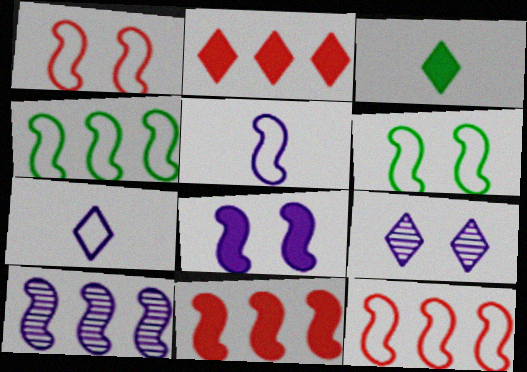[[1, 4, 5], 
[4, 10, 11], 
[5, 6, 12], 
[5, 8, 10]]